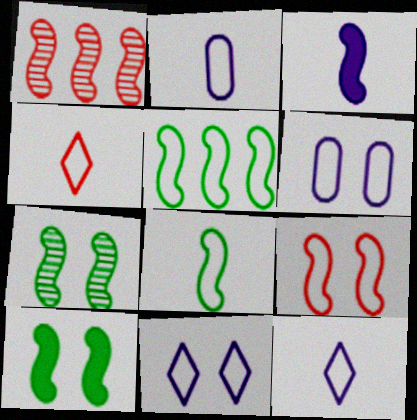[[2, 4, 8], 
[4, 5, 6]]